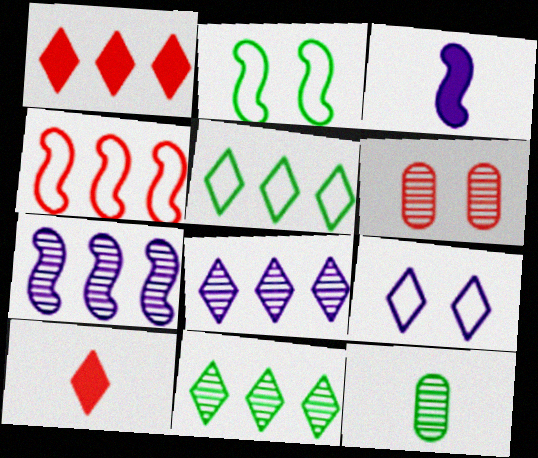[[1, 5, 8], 
[3, 5, 6], 
[4, 6, 10], 
[9, 10, 11]]